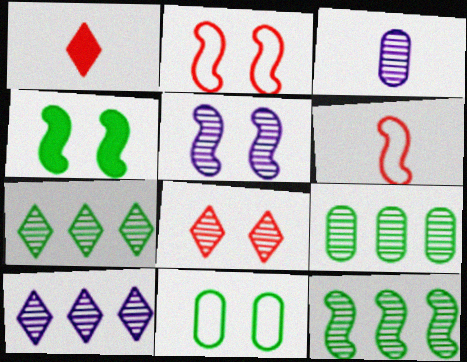[[2, 4, 5], 
[3, 5, 10], 
[3, 8, 12], 
[7, 9, 12]]